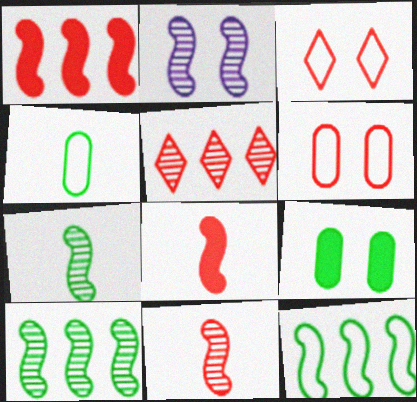[[2, 3, 9], 
[2, 8, 12], 
[2, 10, 11], 
[5, 6, 8]]